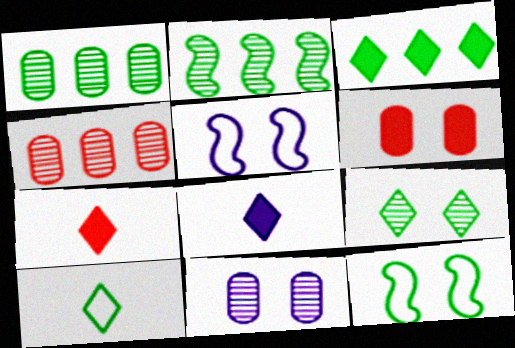[[1, 5, 7], 
[3, 9, 10], 
[4, 8, 12], 
[5, 6, 9]]